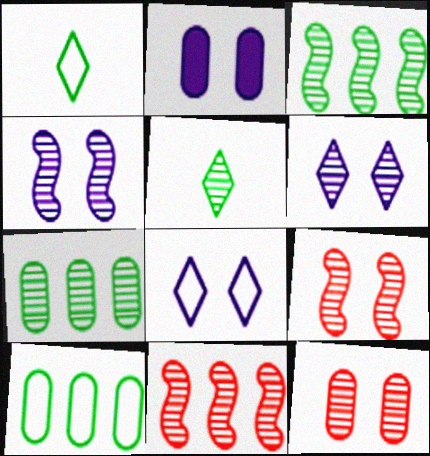[[1, 2, 11], 
[2, 4, 8]]